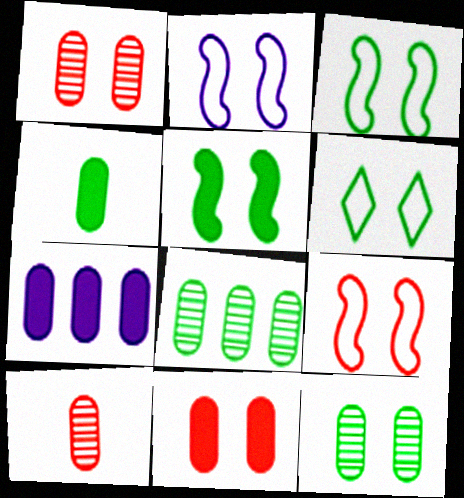[[2, 3, 9], 
[4, 7, 11], 
[5, 6, 12]]